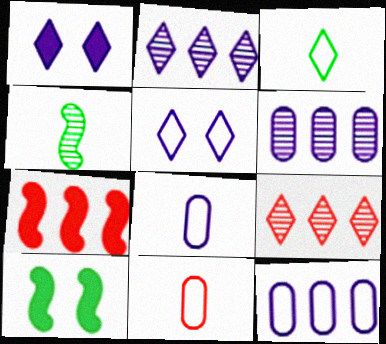[[1, 3, 9], 
[2, 10, 11], 
[8, 9, 10]]